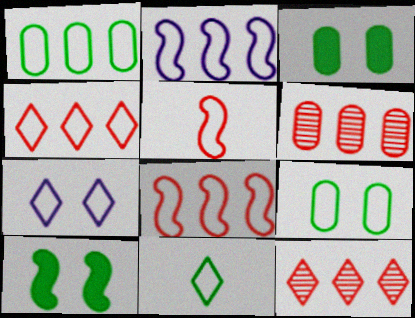[[1, 2, 4], 
[1, 5, 7], 
[4, 7, 11]]